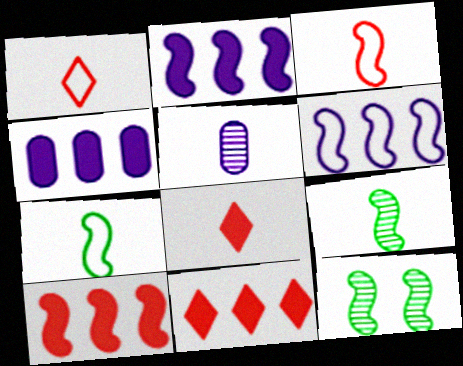[[1, 4, 12], 
[2, 3, 12], 
[5, 7, 8]]